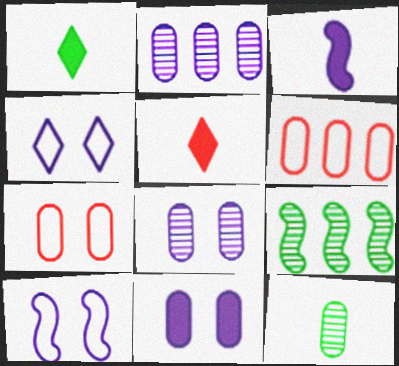[[2, 3, 4], 
[6, 11, 12]]